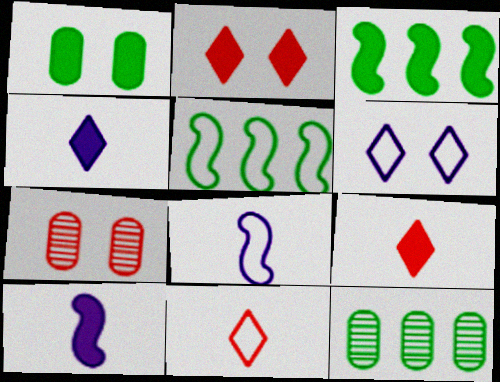[[2, 8, 12], 
[4, 5, 7]]